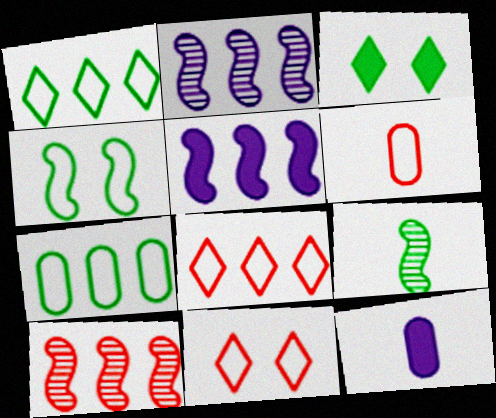[[2, 3, 6], 
[3, 7, 9]]